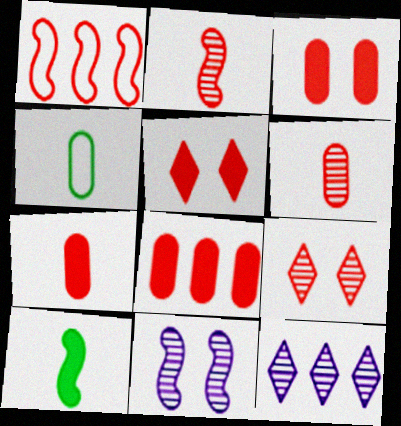[[1, 5, 6], 
[1, 7, 9], 
[1, 10, 11], 
[3, 7, 8]]